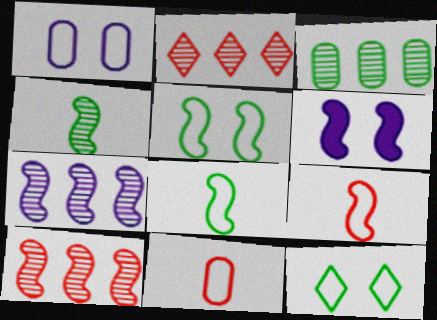[[2, 3, 7], 
[6, 8, 10]]